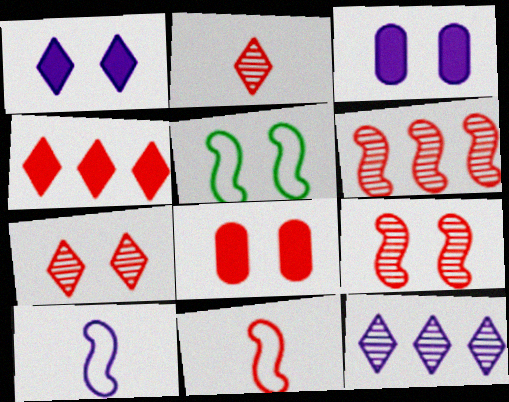[[3, 5, 7], 
[3, 10, 12]]